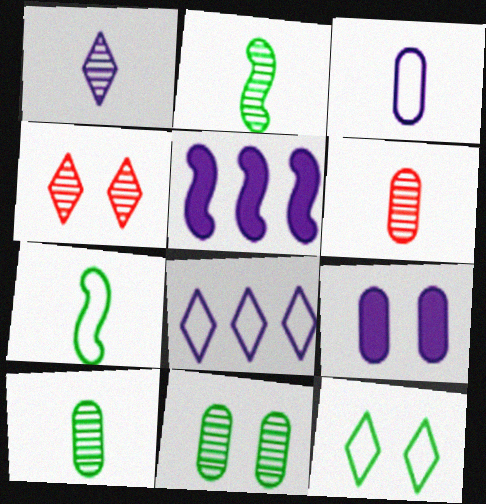[[1, 2, 6], 
[5, 6, 12]]